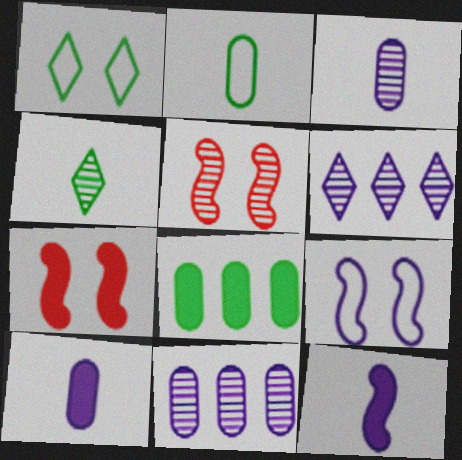[[2, 6, 7], 
[4, 5, 11], 
[6, 9, 10]]